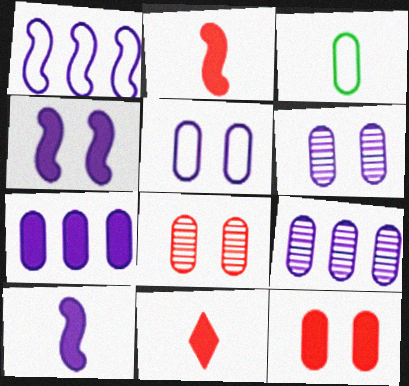[[3, 7, 8], 
[3, 9, 12]]